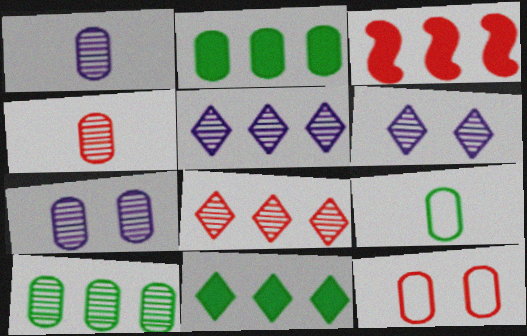[[1, 2, 12], 
[3, 6, 9], 
[4, 7, 10]]